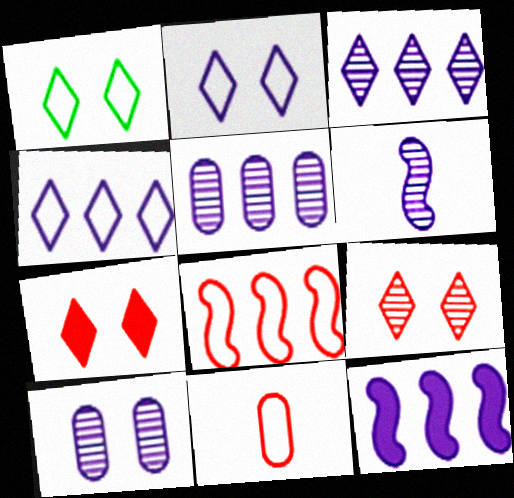[[3, 6, 10], 
[4, 5, 12]]